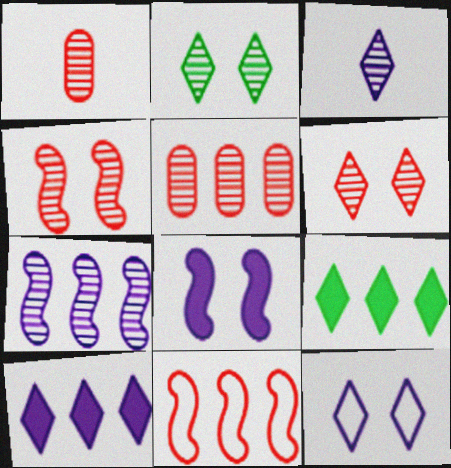[[1, 2, 7], 
[3, 10, 12]]